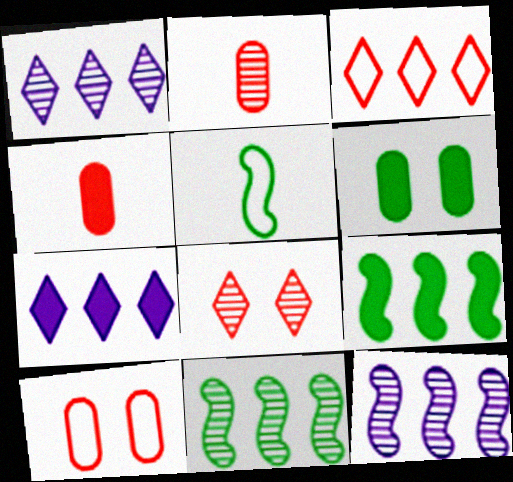[]